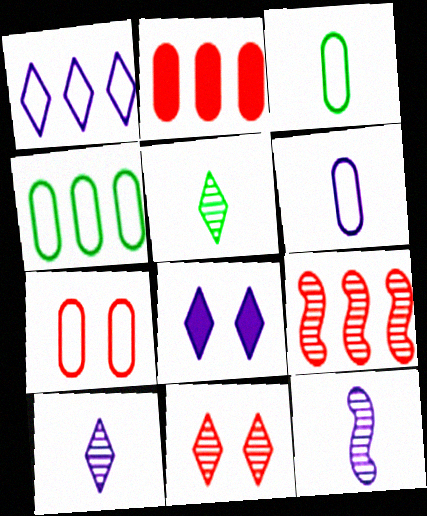[[1, 8, 10], 
[3, 8, 9], 
[4, 6, 7]]